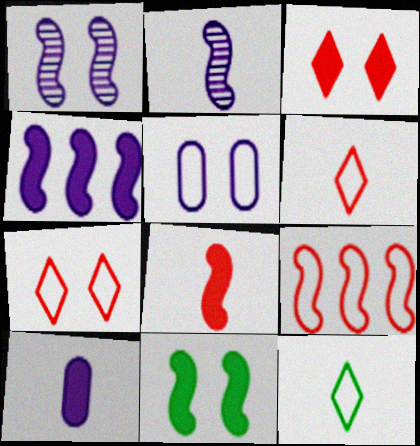[[2, 9, 11], 
[4, 8, 11], 
[5, 9, 12]]